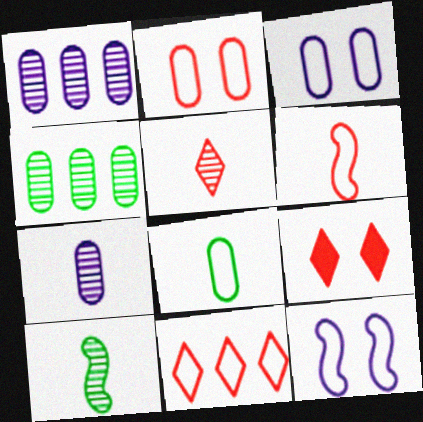[[2, 6, 11], 
[5, 7, 10], 
[5, 9, 11], 
[8, 11, 12]]